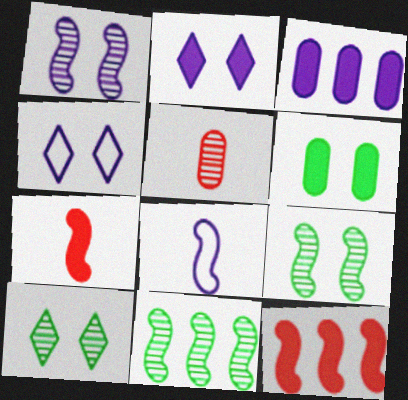[[8, 9, 12]]